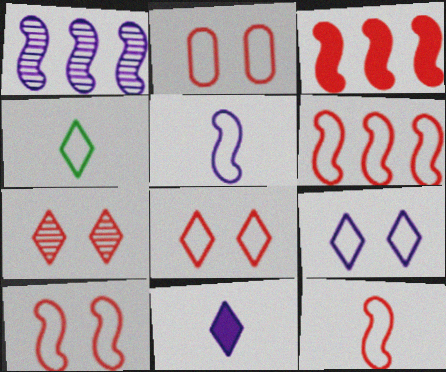[[2, 8, 10], 
[6, 10, 12]]